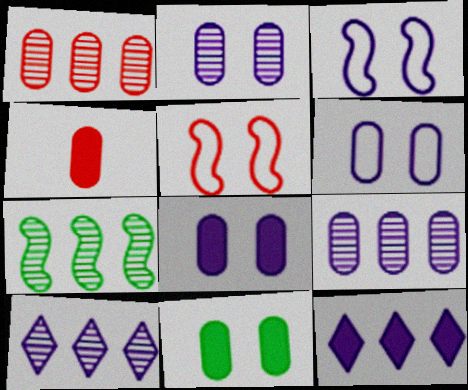[[1, 7, 10], 
[2, 6, 8]]